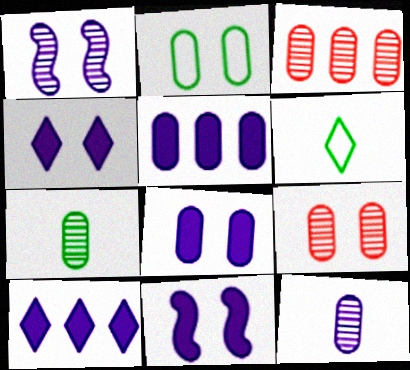[[2, 8, 9], 
[3, 6, 11], 
[4, 8, 11]]